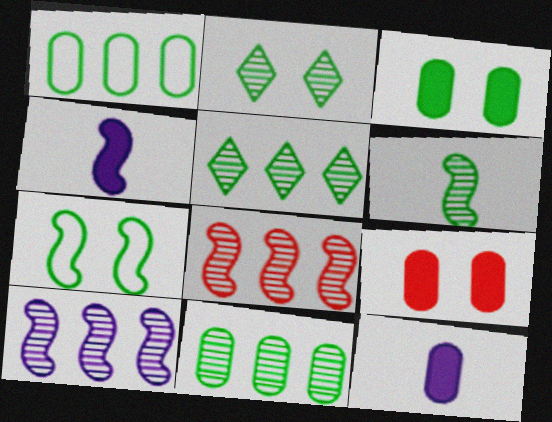[[2, 3, 7], 
[2, 6, 11], 
[4, 7, 8]]